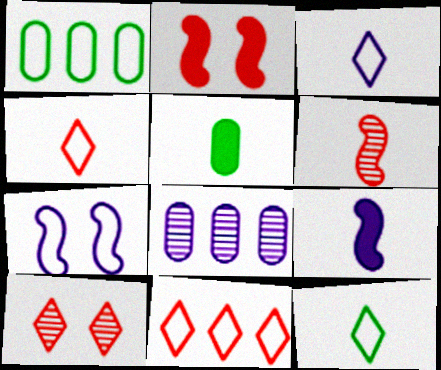[[1, 4, 7], 
[1, 9, 10], 
[2, 8, 12], 
[3, 4, 12], 
[3, 5, 6]]